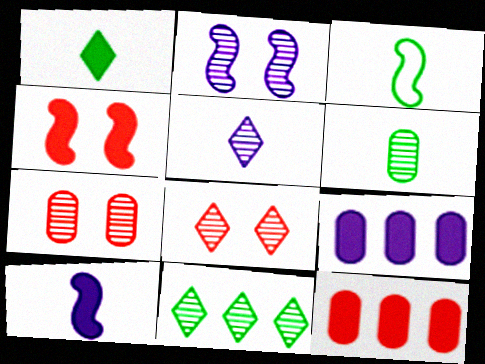[[1, 3, 6], 
[1, 4, 9], 
[3, 8, 9], 
[5, 8, 11]]